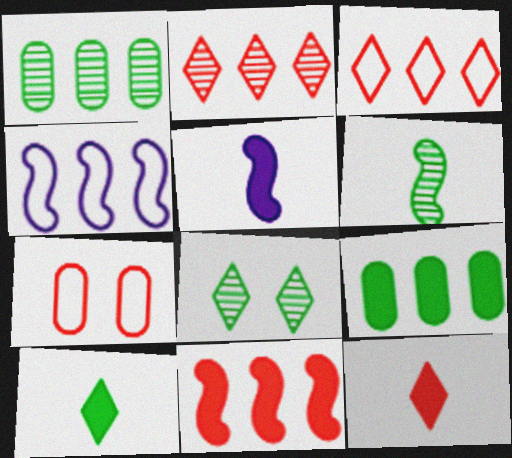[[1, 6, 8], 
[2, 4, 9]]